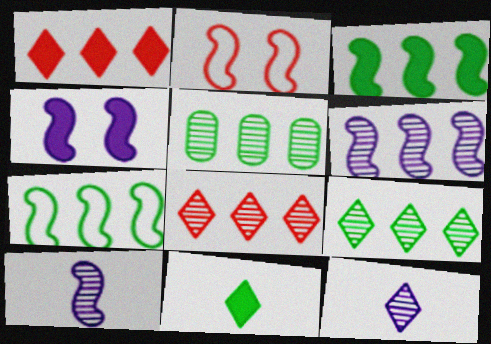[[2, 3, 10], 
[5, 6, 8]]